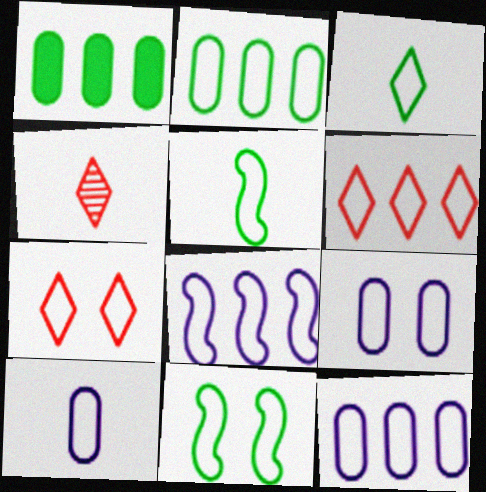[[2, 3, 11], 
[2, 6, 8], 
[5, 6, 9], 
[5, 7, 12], 
[6, 10, 11], 
[7, 9, 11], 
[9, 10, 12]]